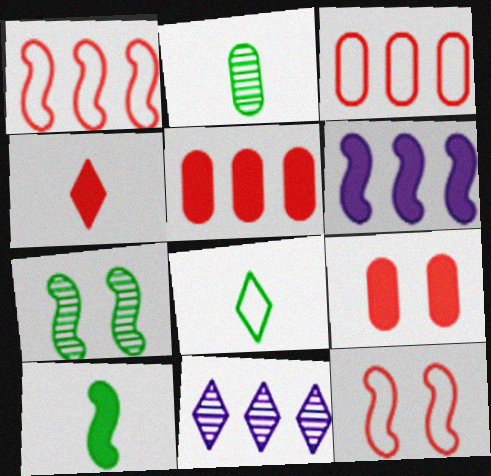[[2, 8, 10]]